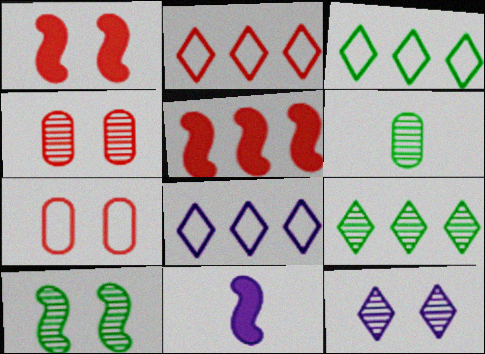[[1, 6, 8], 
[2, 3, 8], 
[3, 4, 11], 
[4, 10, 12], 
[6, 9, 10], 
[7, 9, 11]]